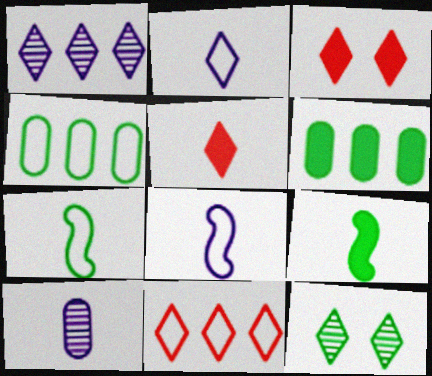[[4, 9, 12], 
[5, 7, 10], 
[6, 7, 12]]